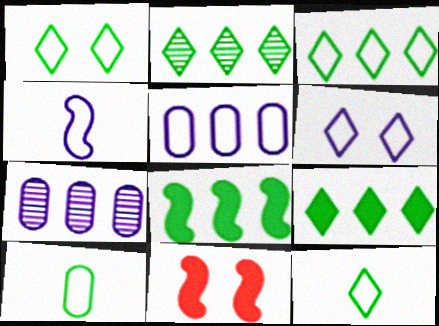[[1, 3, 12], 
[2, 3, 9], 
[4, 5, 6], 
[7, 11, 12]]